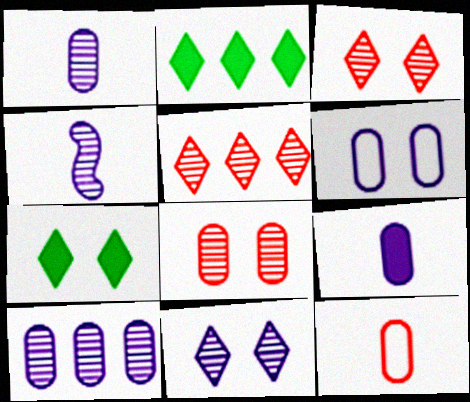[[4, 10, 11], 
[6, 9, 10]]